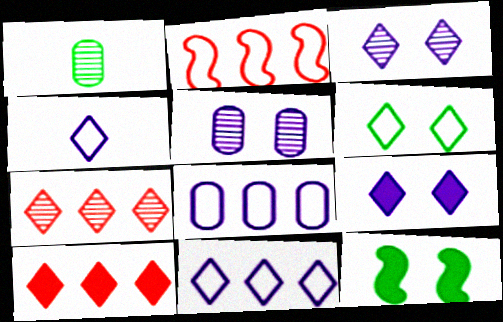[[1, 2, 9]]